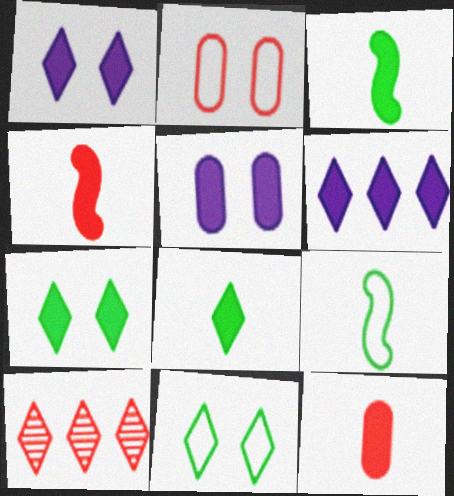[[2, 4, 10], 
[5, 9, 10]]